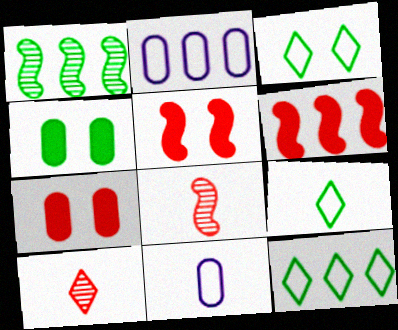[[1, 4, 9], 
[3, 9, 12]]